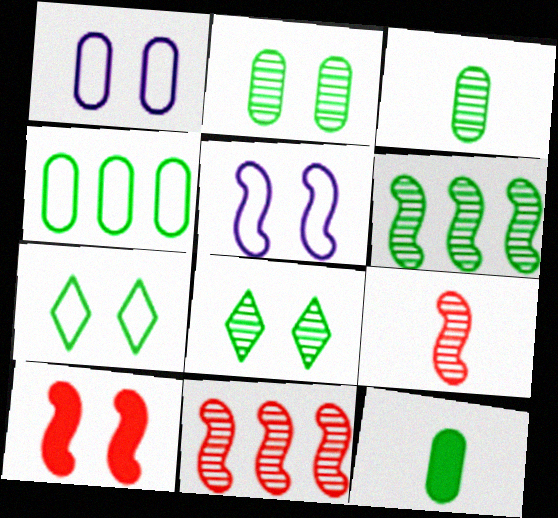[[1, 8, 10], 
[2, 4, 12], 
[3, 6, 8], 
[6, 7, 12]]